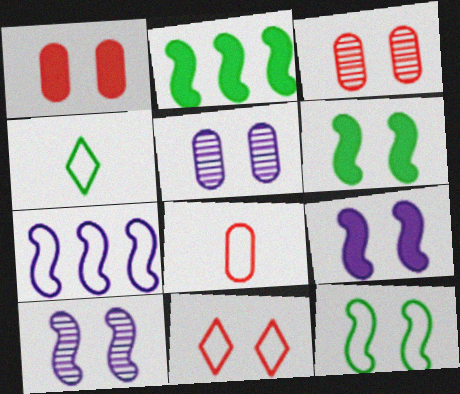[[5, 6, 11]]